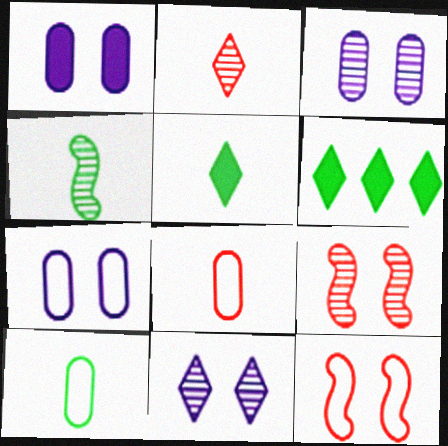[[1, 3, 7], 
[4, 5, 10]]